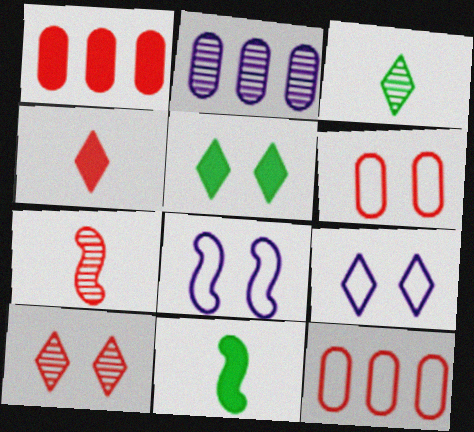[[1, 3, 8], 
[5, 9, 10]]